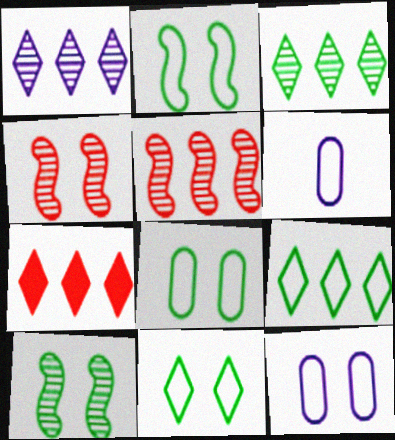[[1, 7, 9], 
[2, 8, 11], 
[6, 7, 10]]